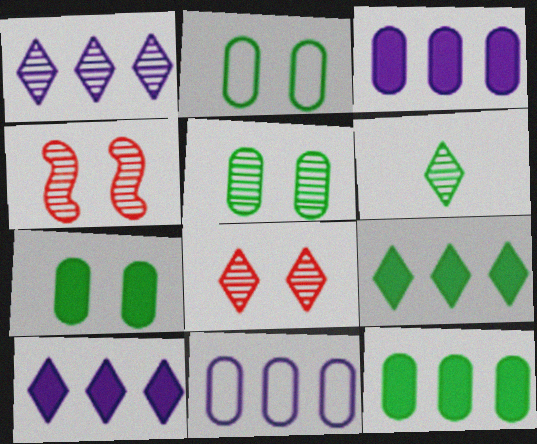[[1, 6, 8], 
[2, 5, 7]]